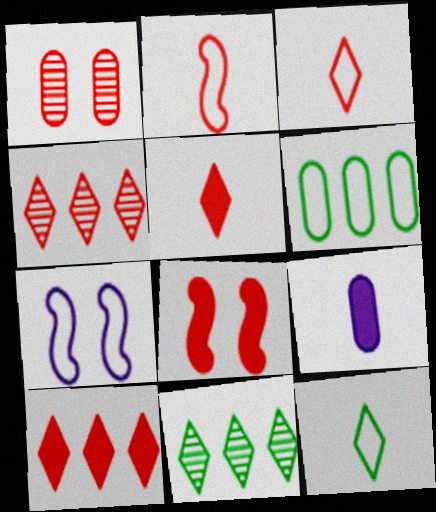[[1, 2, 10], 
[1, 6, 9], 
[3, 6, 7]]